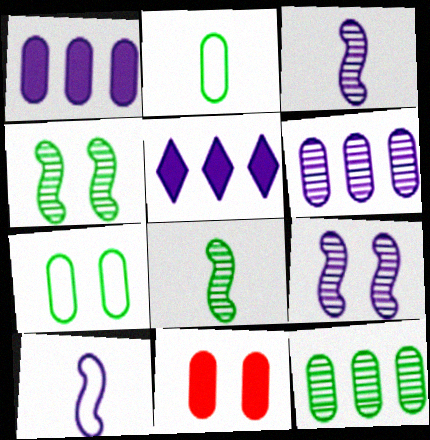[[2, 6, 11]]